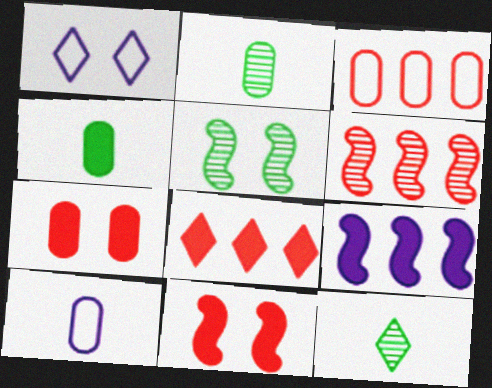[[1, 4, 6], 
[1, 5, 7], 
[1, 8, 12], 
[3, 6, 8], 
[5, 8, 10]]